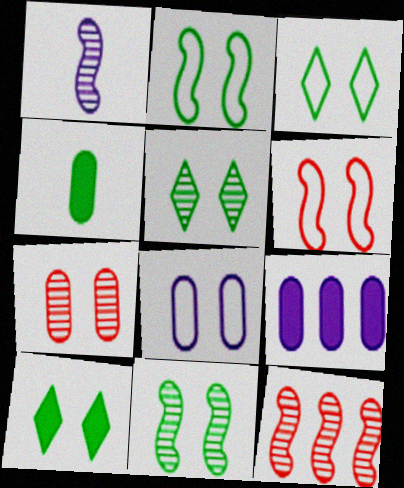[[1, 11, 12], 
[3, 5, 10], 
[3, 6, 8]]